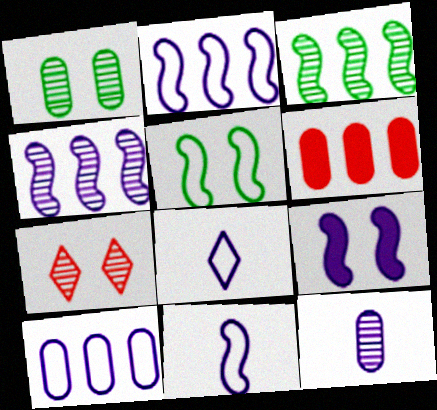[[3, 7, 12], 
[4, 9, 11]]